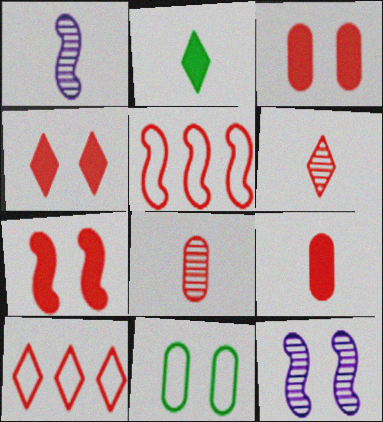[[3, 4, 7], 
[3, 5, 6], 
[4, 5, 8], 
[4, 6, 10], 
[4, 11, 12], 
[7, 8, 10]]